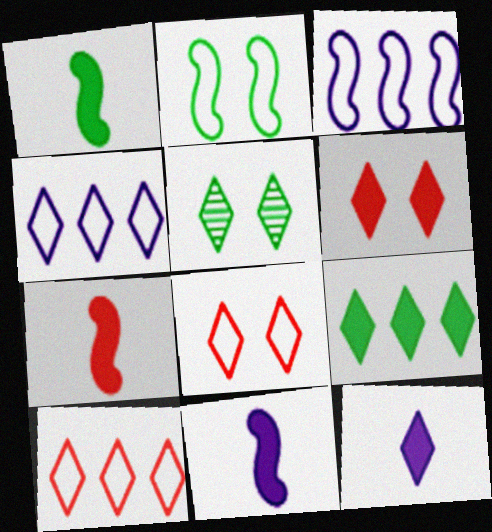[[1, 7, 11], 
[5, 10, 12], 
[6, 9, 12]]